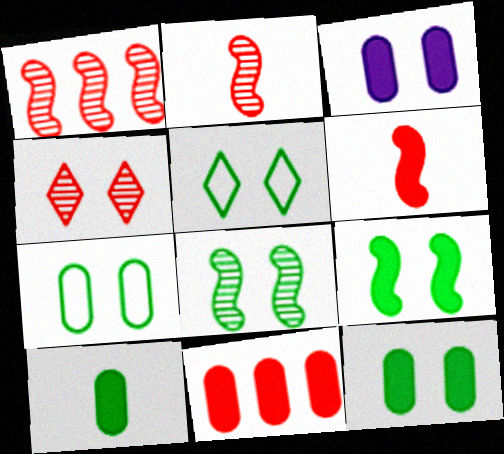[[3, 10, 11], 
[5, 8, 12]]